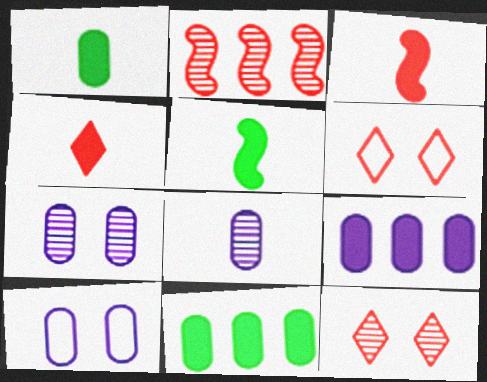[[8, 9, 10]]